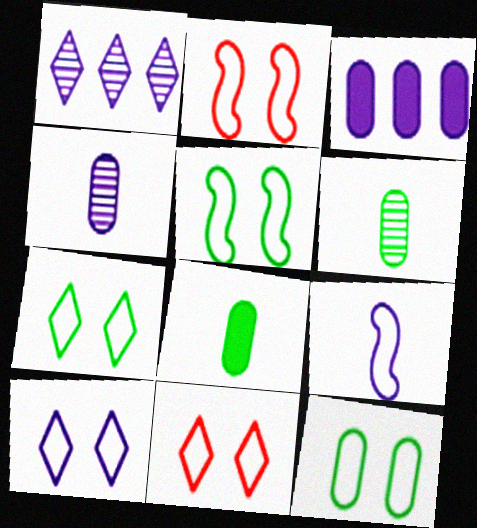[[1, 2, 8], 
[2, 10, 12], 
[5, 7, 12], 
[7, 10, 11]]